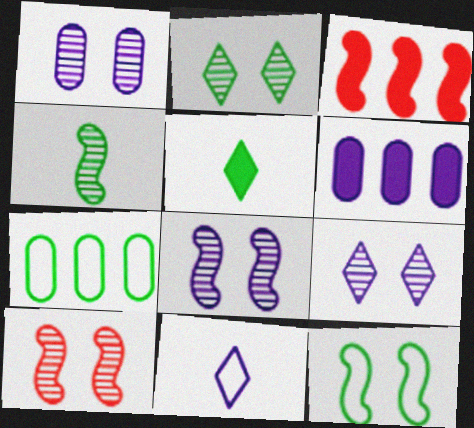[[1, 2, 10], 
[1, 8, 9], 
[6, 8, 11]]